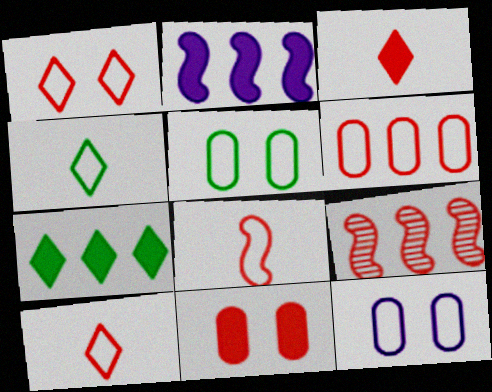[[1, 6, 8], 
[9, 10, 11]]